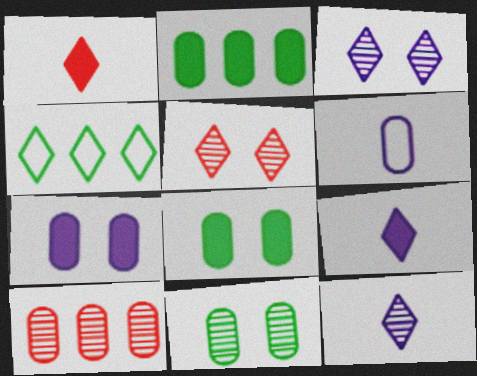[[1, 3, 4], 
[4, 5, 9], 
[6, 8, 10]]